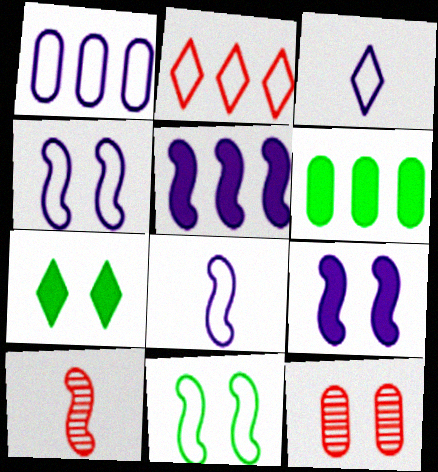[[1, 3, 4], 
[1, 7, 10], 
[4, 7, 12], 
[5, 10, 11]]